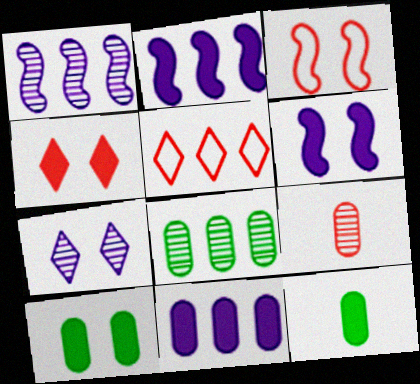[[2, 4, 12], 
[2, 5, 8], 
[3, 7, 10], 
[4, 6, 10]]